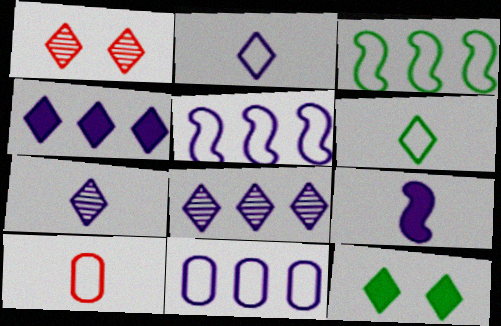[[1, 4, 6]]